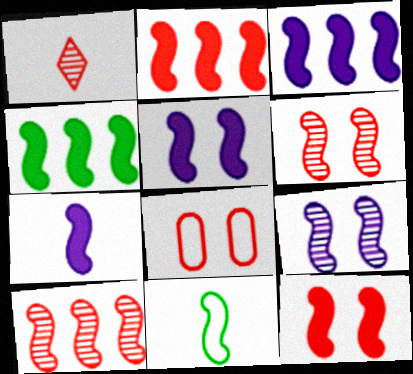[[1, 2, 8], 
[2, 3, 4], 
[2, 9, 11], 
[3, 5, 7], 
[3, 6, 11], 
[4, 7, 12], 
[5, 10, 11]]